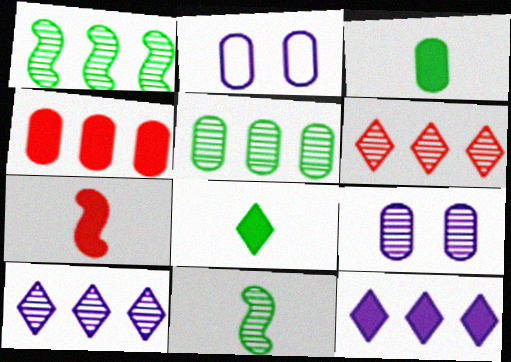[[6, 9, 11]]